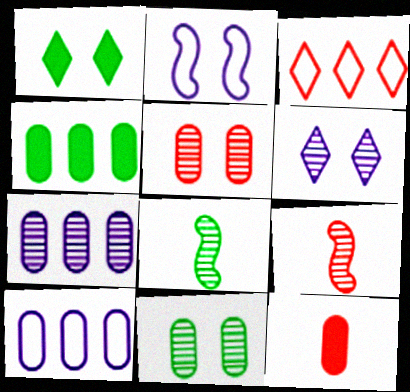[[1, 2, 5], 
[1, 9, 10], 
[10, 11, 12]]